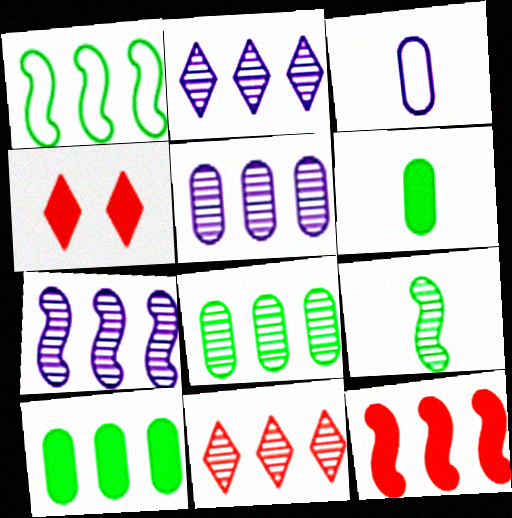[[1, 7, 12], 
[2, 5, 7], 
[7, 8, 11]]